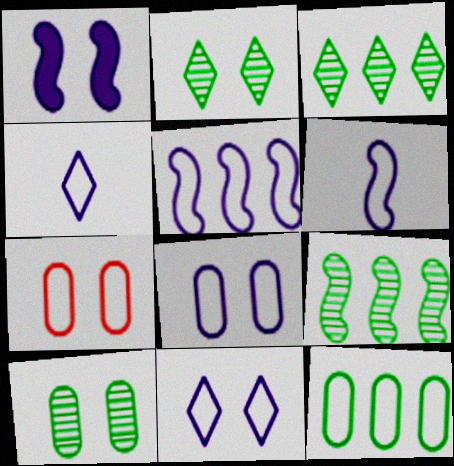[[1, 2, 7], 
[4, 5, 8]]